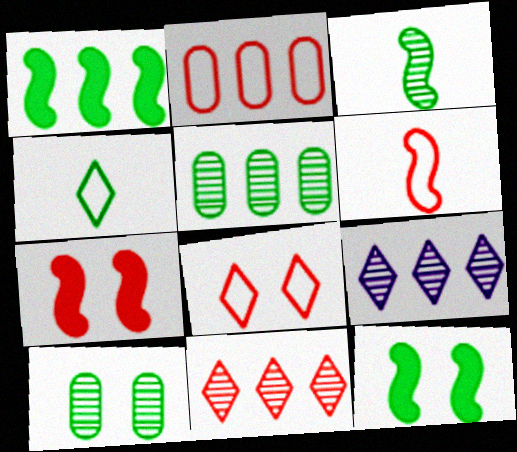[[1, 2, 9], 
[1, 4, 10], 
[2, 6, 8], 
[4, 5, 12]]